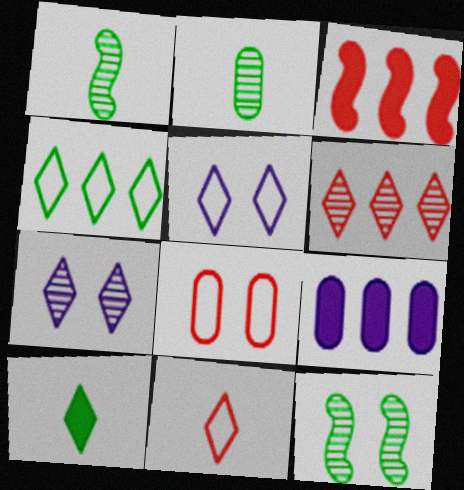[[2, 3, 5], 
[2, 8, 9], 
[4, 5, 11], 
[5, 6, 10], 
[9, 11, 12]]